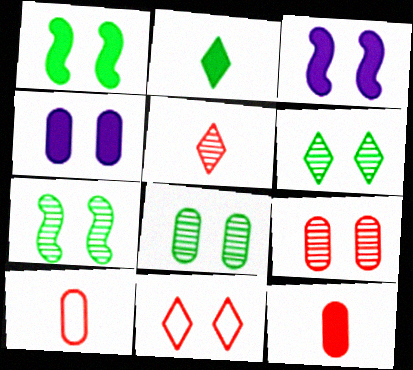[[3, 8, 11], 
[4, 7, 11], 
[6, 7, 8]]